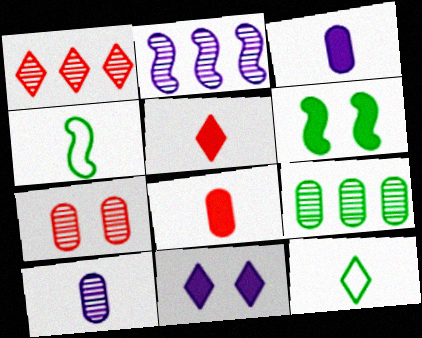[[1, 2, 9], 
[1, 11, 12], 
[4, 5, 10], 
[6, 9, 12], 
[7, 9, 10]]